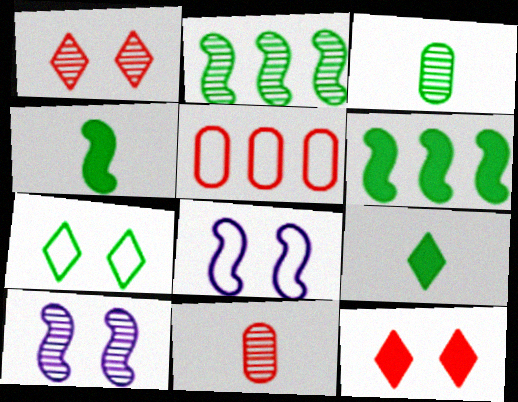[[3, 6, 7], 
[5, 9, 10]]